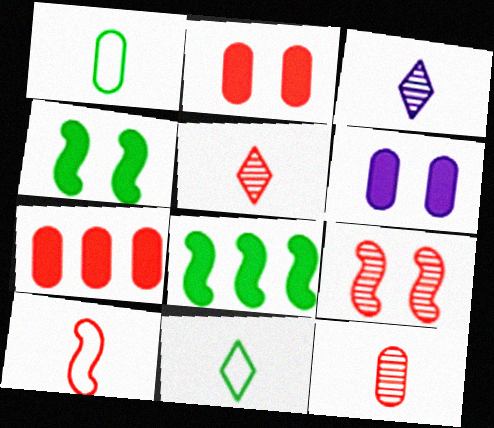[]